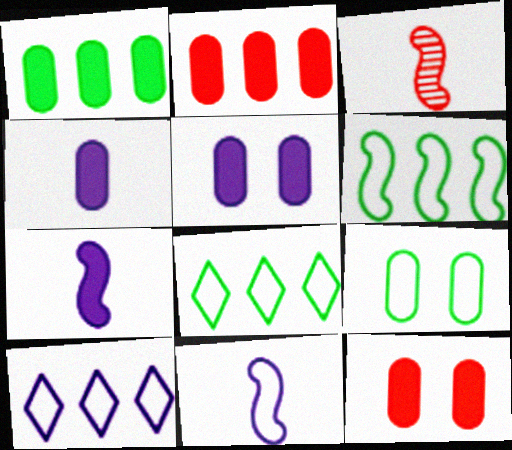[[1, 4, 12], 
[3, 5, 8]]